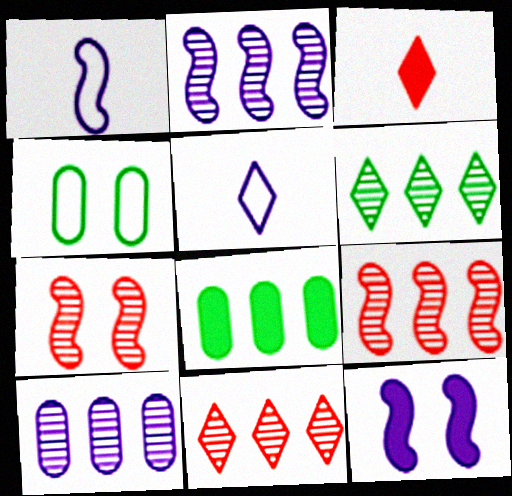[[1, 2, 12], 
[2, 3, 4], 
[3, 8, 12], 
[5, 7, 8], 
[5, 10, 12], 
[6, 9, 10]]